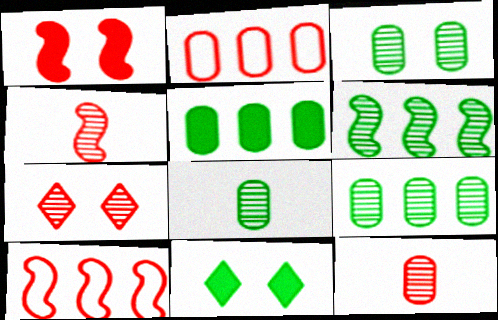[[1, 4, 10], 
[3, 8, 9]]